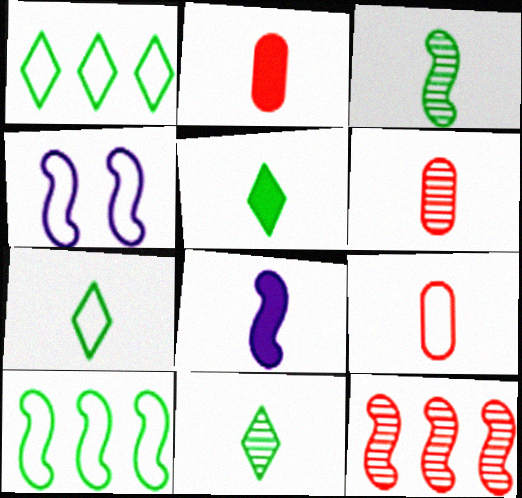[[1, 4, 9], 
[2, 5, 8], 
[2, 6, 9], 
[5, 7, 11], 
[6, 7, 8], 
[8, 9, 11]]